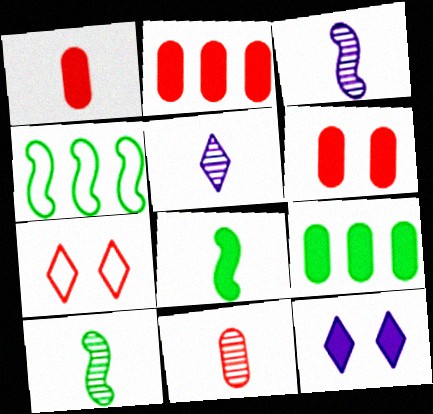[[1, 2, 6], 
[2, 8, 12], 
[3, 7, 9], 
[4, 5, 6], 
[4, 11, 12], 
[5, 10, 11]]